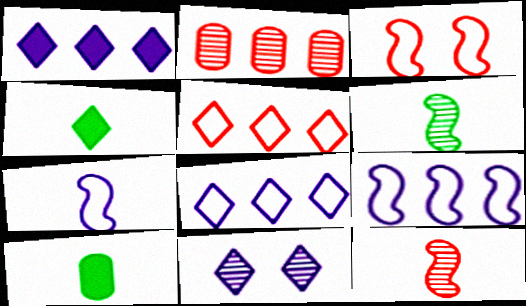[[2, 6, 11], 
[4, 5, 11]]